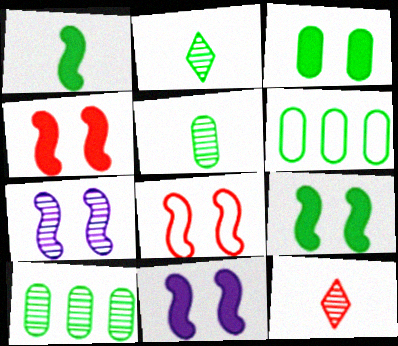[[2, 6, 9], 
[3, 5, 6], 
[4, 9, 11], 
[6, 11, 12], 
[7, 8, 9], 
[7, 10, 12]]